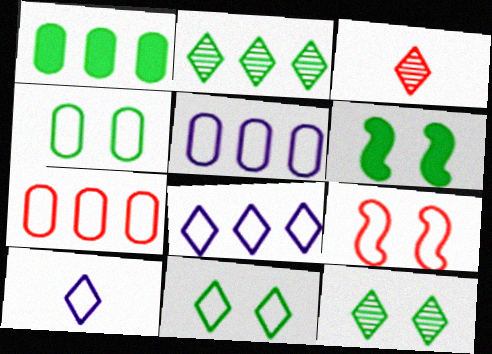[[3, 5, 6], 
[4, 6, 12]]